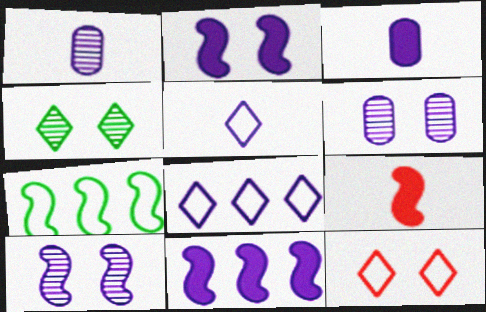[[1, 2, 8], 
[3, 8, 10], 
[5, 6, 11], 
[7, 9, 10]]